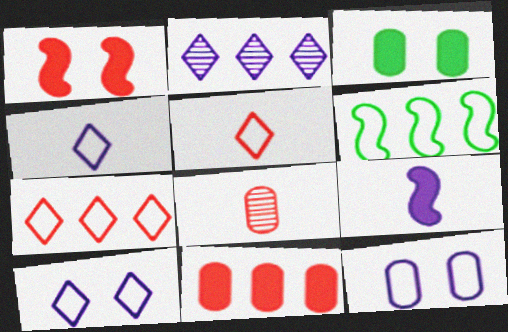[[1, 7, 8], 
[2, 6, 11], 
[2, 9, 12], 
[5, 6, 12]]